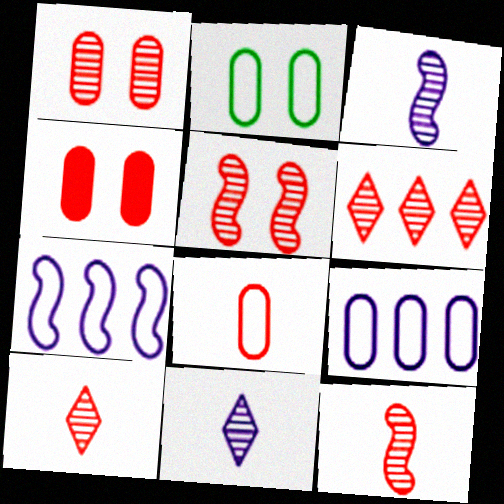[[1, 6, 12], 
[2, 8, 9]]